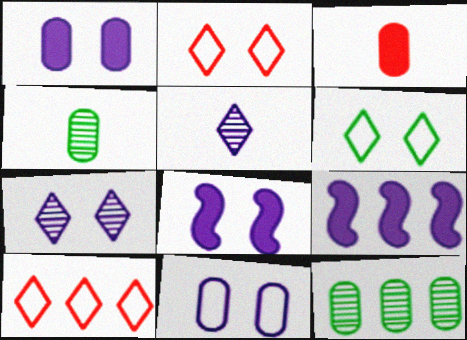[[2, 4, 9], 
[3, 11, 12], 
[4, 8, 10], 
[5, 9, 11], 
[7, 8, 11], 
[9, 10, 12]]